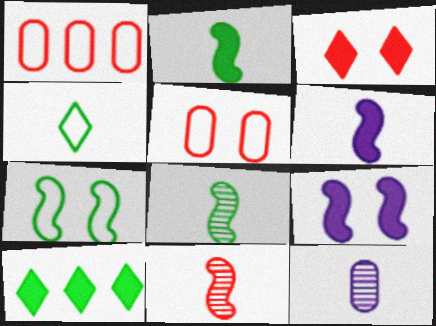[[1, 3, 11]]